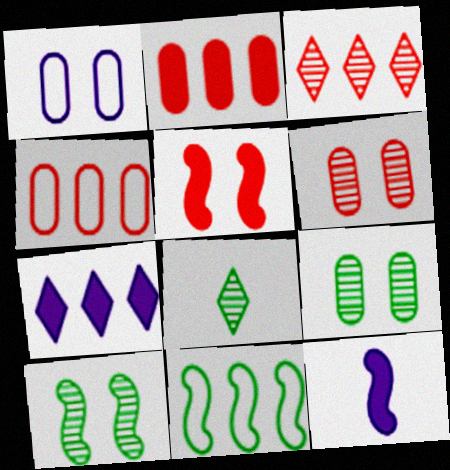[]